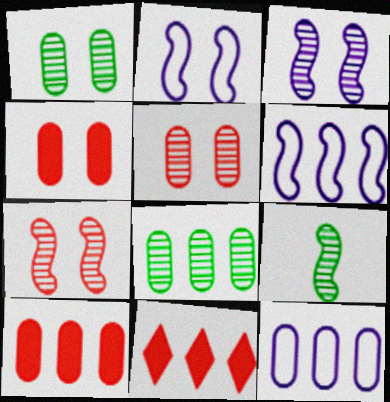[[6, 8, 11], 
[8, 10, 12]]